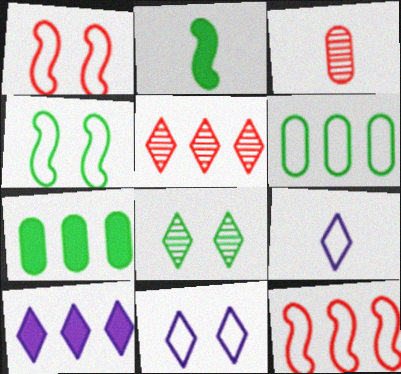[[1, 6, 9], 
[2, 3, 9], 
[2, 6, 8], 
[3, 4, 10]]